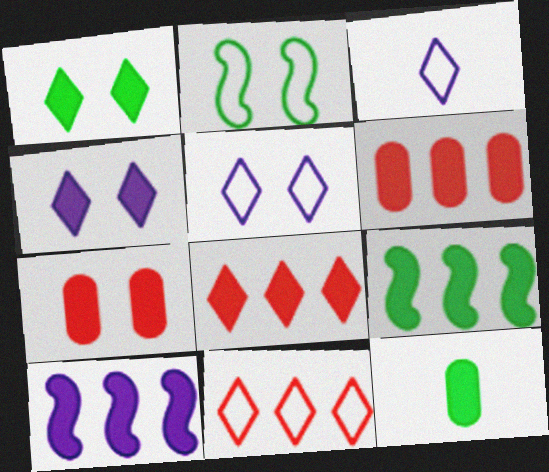[[1, 9, 12]]